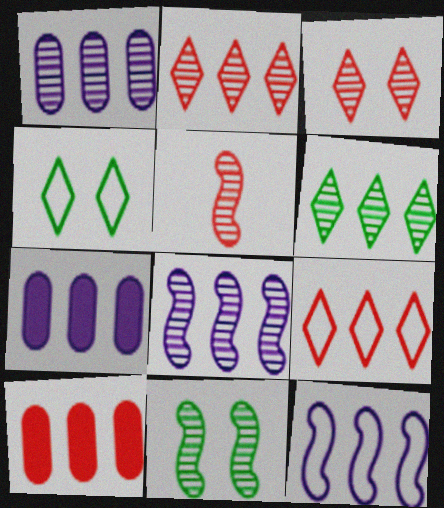[[4, 5, 7], 
[5, 8, 11], 
[6, 10, 12]]